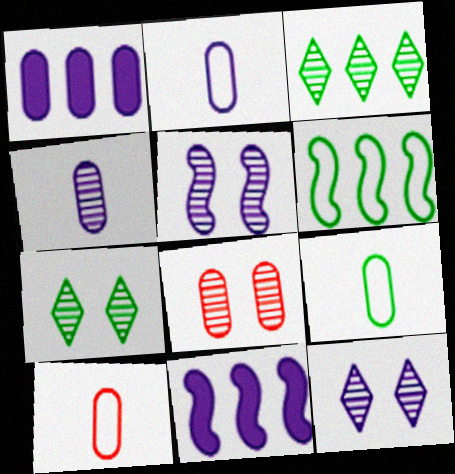[[1, 8, 9], 
[2, 9, 10], 
[2, 11, 12], 
[5, 7, 8], 
[7, 10, 11]]